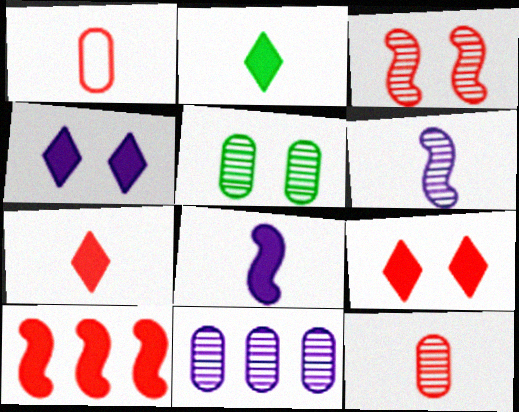[[1, 2, 6], 
[5, 11, 12]]